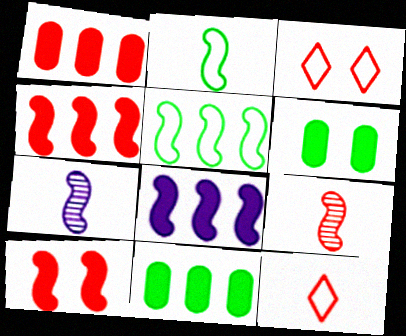[[1, 3, 9], 
[3, 7, 11], 
[5, 7, 10]]